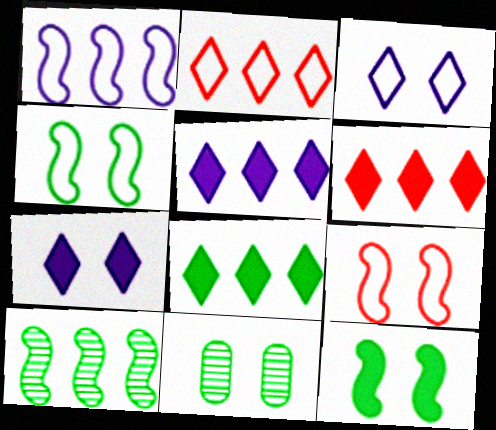[[5, 6, 8], 
[7, 9, 11]]